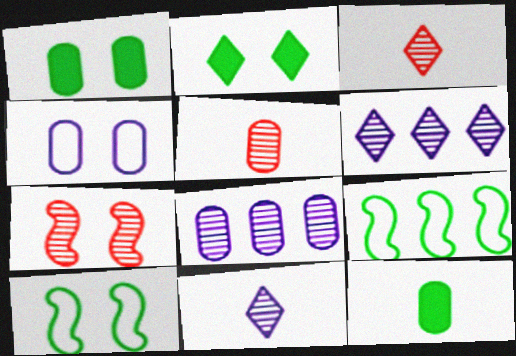[[2, 4, 7]]